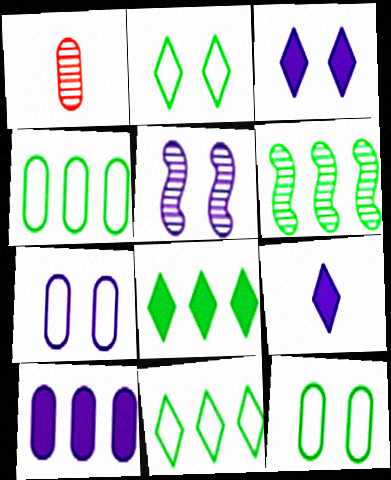[[1, 10, 12], 
[3, 5, 7], 
[4, 6, 8]]